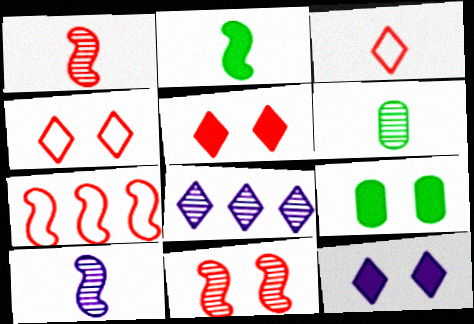[[6, 7, 12], 
[6, 8, 11]]